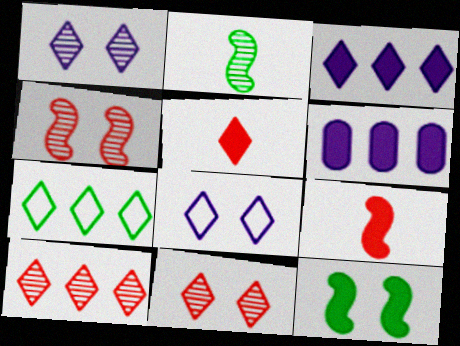[[1, 5, 7], 
[3, 7, 10], 
[5, 6, 12]]